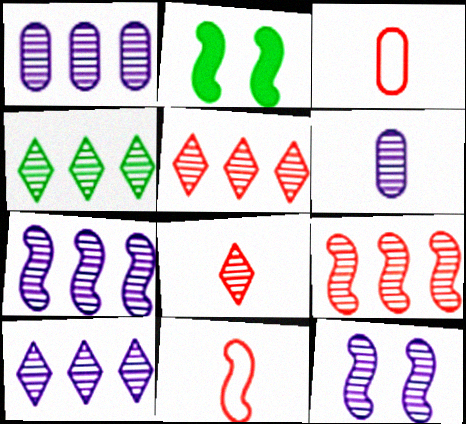[[1, 4, 9], 
[1, 7, 10], 
[2, 3, 10], 
[2, 7, 11], 
[4, 5, 10], 
[6, 10, 12]]